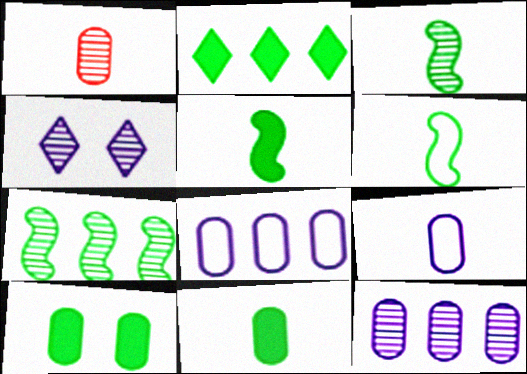[[1, 4, 7], 
[1, 8, 10], 
[1, 9, 11], 
[2, 5, 10], 
[3, 5, 6]]